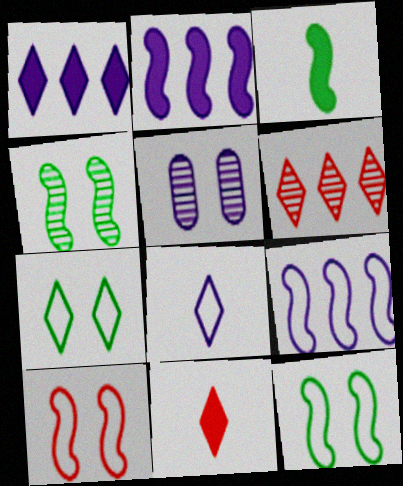[[2, 5, 8]]